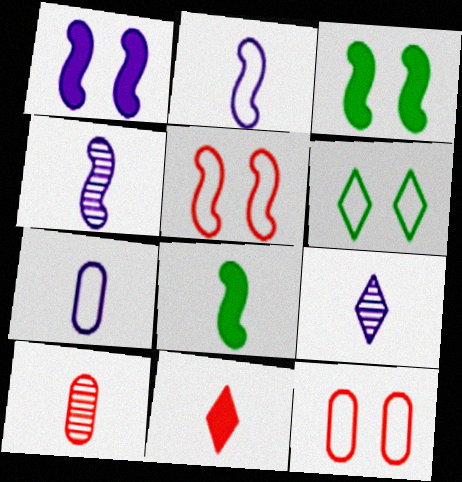[]